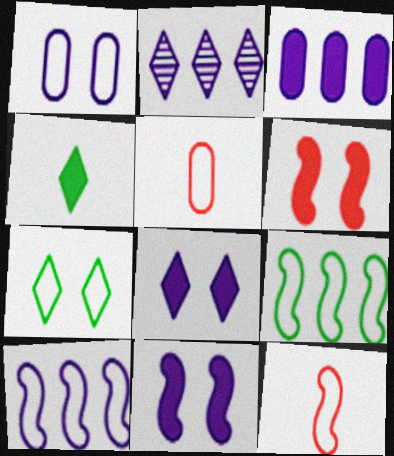[[2, 3, 10], 
[3, 4, 6], 
[5, 7, 10]]